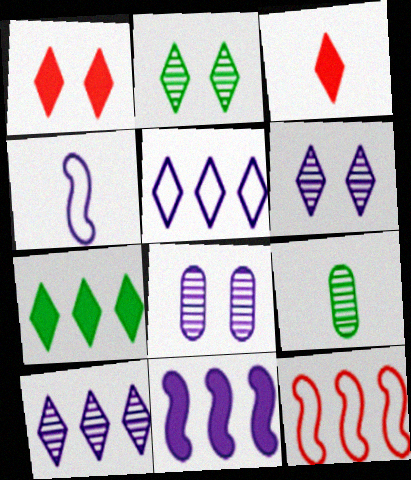[[2, 3, 5], 
[3, 4, 9]]